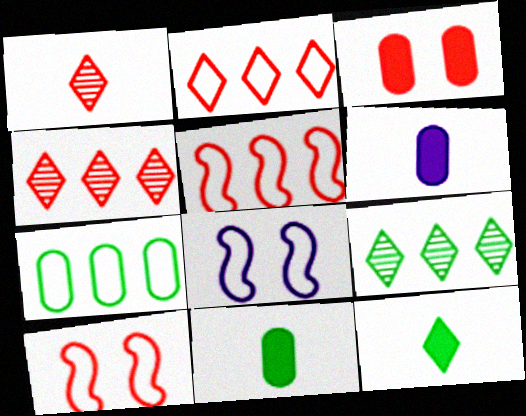[[1, 3, 5], 
[4, 8, 11], 
[6, 9, 10]]